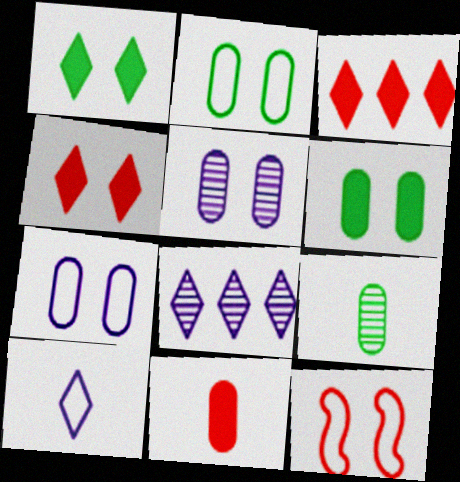[[1, 5, 12]]